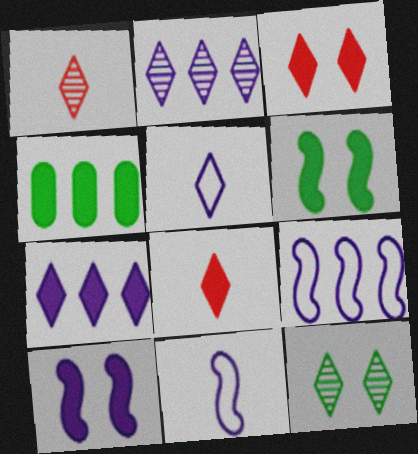[[1, 2, 12], 
[4, 8, 10]]